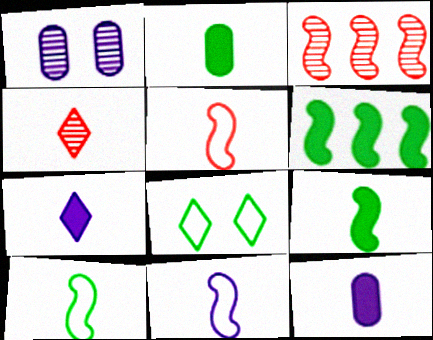[[2, 4, 11], 
[3, 8, 12], 
[4, 10, 12], 
[5, 10, 11]]